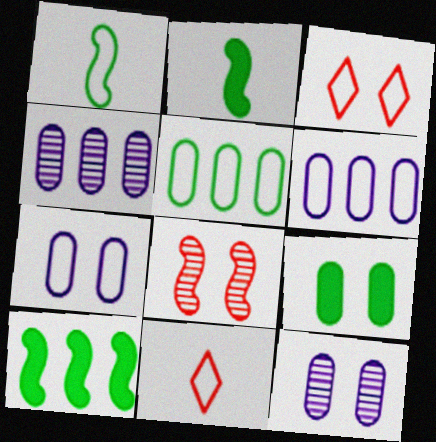[[1, 3, 6], 
[2, 3, 4], 
[10, 11, 12]]